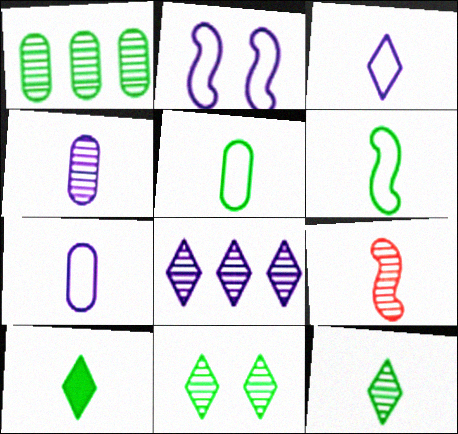[[4, 9, 12], 
[7, 9, 10]]